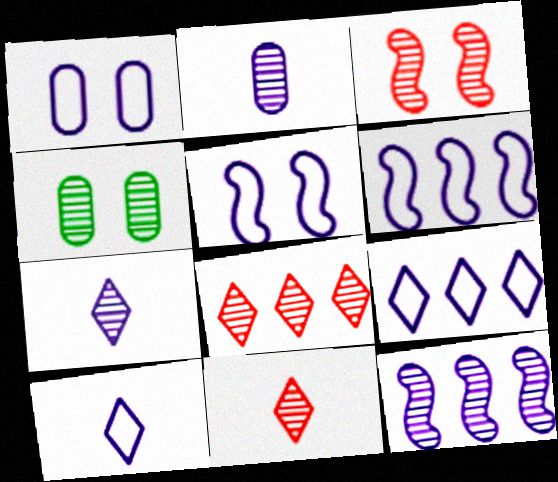[[1, 6, 10], 
[4, 11, 12]]